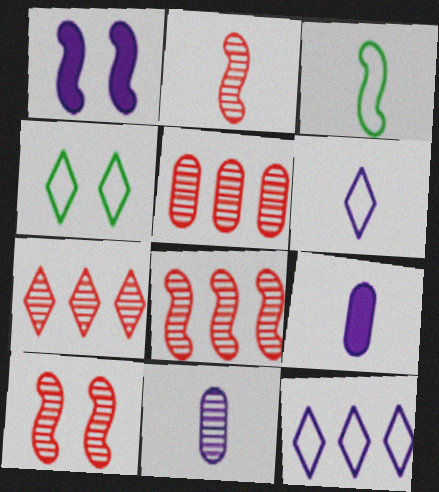[[1, 3, 8], 
[1, 11, 12], 
[2, 8, 10], 
[4, 8, 9], 
[5, 7, 8]]